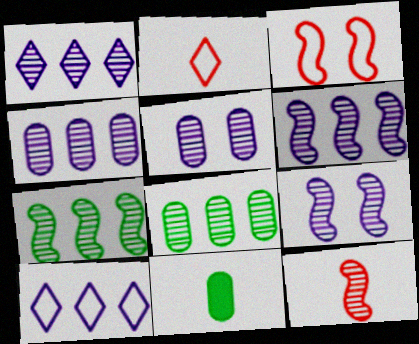[[1, 3, 11], 
[1, 4, 6], 
[7, 9, 12]]